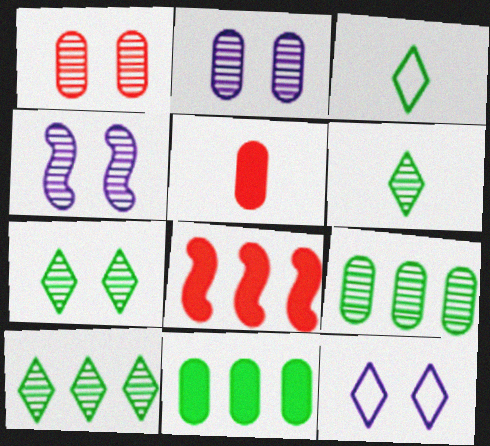[[1, 4, 7], 
[2, 3, 8], 
[6, 7, 10]]